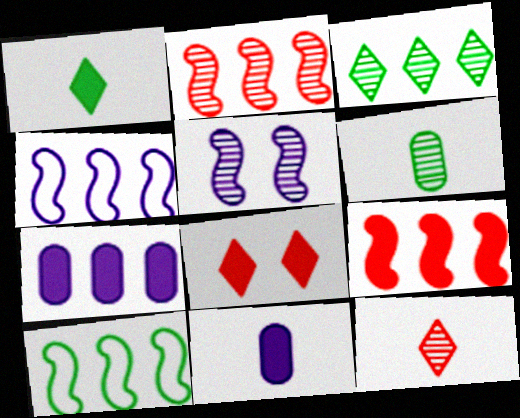[[4, 6, 8]]